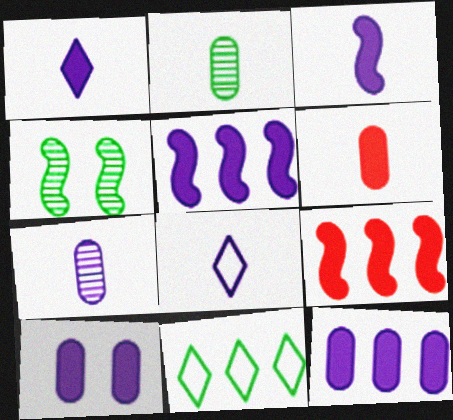[[1, 5, 10], 
[3, 7, 8]]